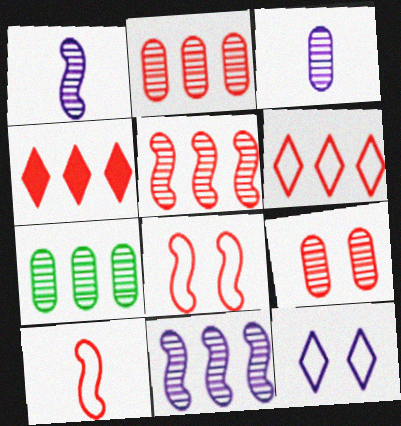[[3, 7, 9], 
[4, 9, 10]]